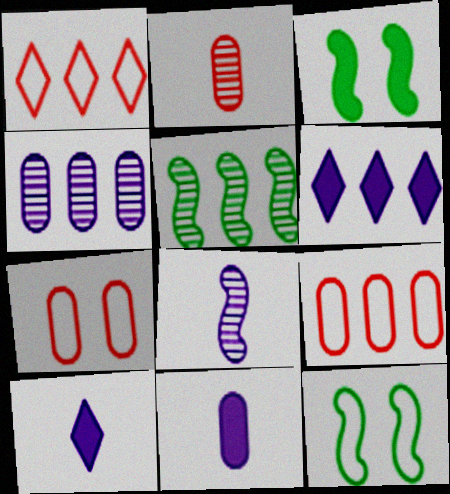[[2, 6, 12], 
[5, 6, 9], 
[5, 7, 10]]